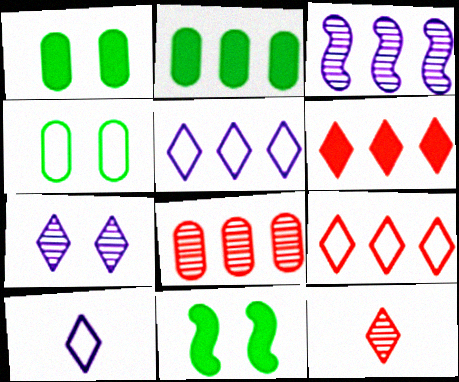[[2, 3, 9], 
[8, 10, 11]]